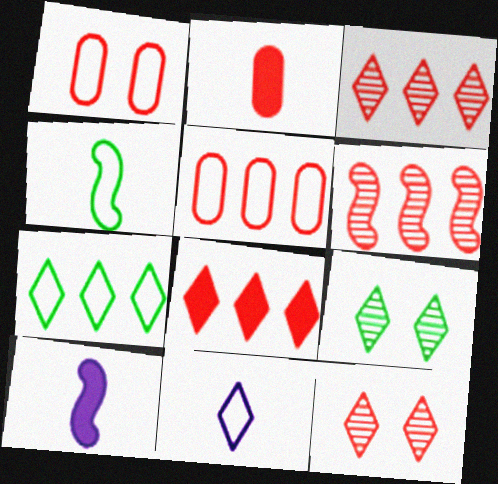[[5, 6, 8], 
[5, 9, 10], 
[8, 9, 11]]